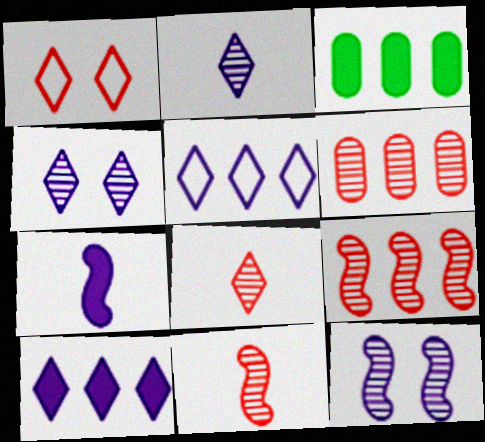[[3, 5, 9]]